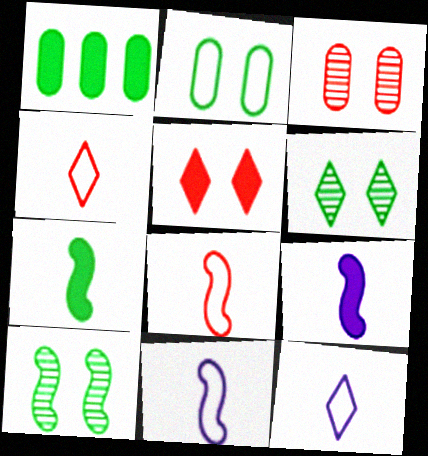[[1, 5, 9]]